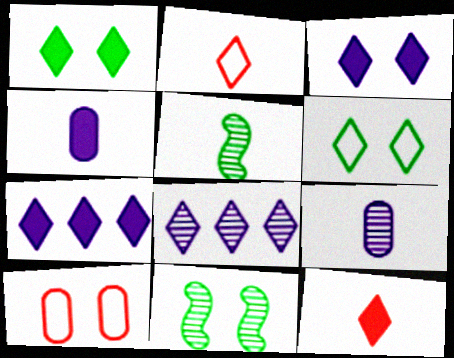[[1, 2, 8], 
[1, 7, 12], 
[2, 4, 5], 
[3, 10, 11], 
[5, 7, 10], 
[6, 8, 12]]